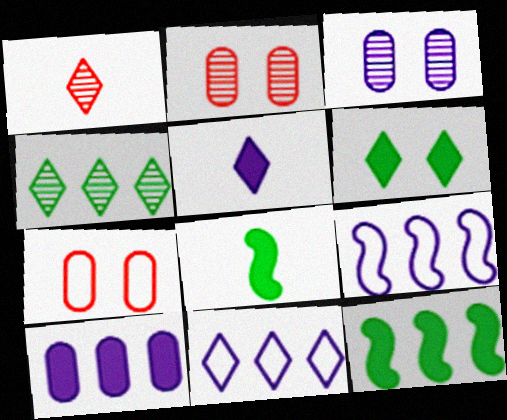[[1, 6, 11], 
[2, 8, 11], 
[3, 5, 9]]